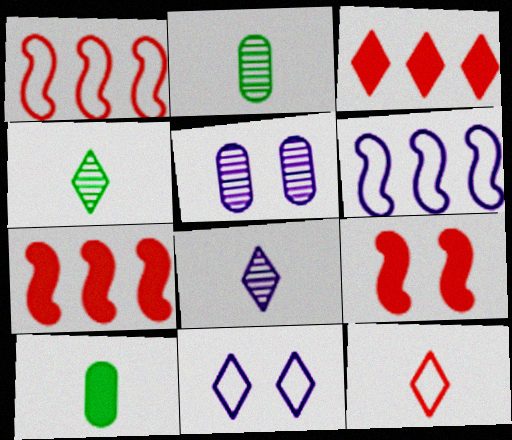[[2, 7, 11], 
[3, 4, 11]]